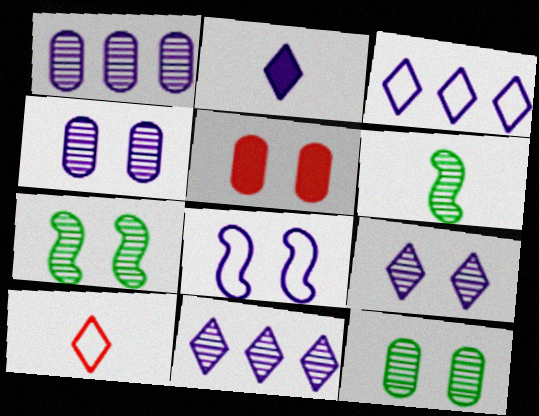[[1, 2, 8], 
[2, 3, 9], 
[3, 5, 6]]